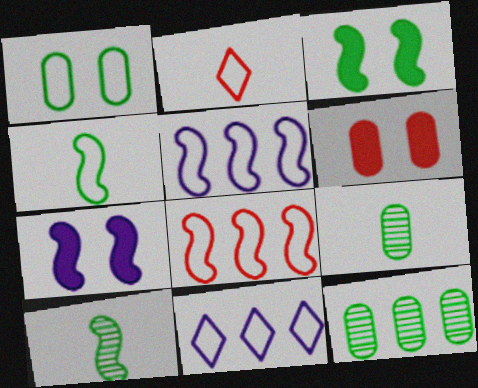[[1, 2, 5], 
[2, 7, 12], 
[6, 10, 11], 
[7, 8, 10]]